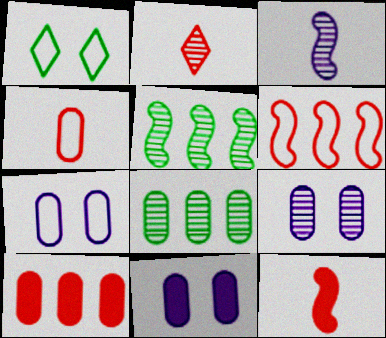[[1, 3, 10], 
[2, 4, 12], 
[2, 5, 9], 
[4, 8, 11], 
[7, 9, 11]]